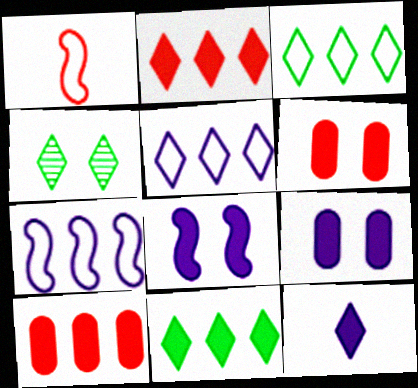[]